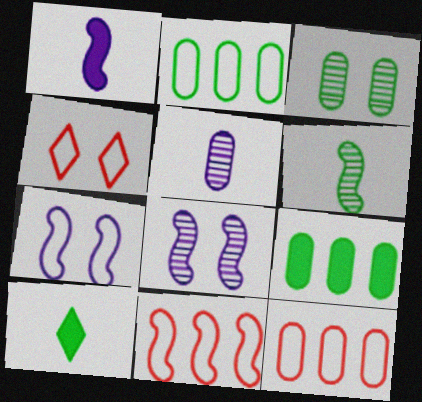[[8, 10, 12]]